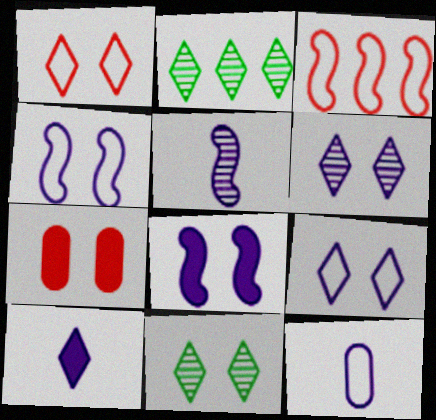[[1, 2, 10], 
[4, 7, 11], 
[5, 10, 12]]